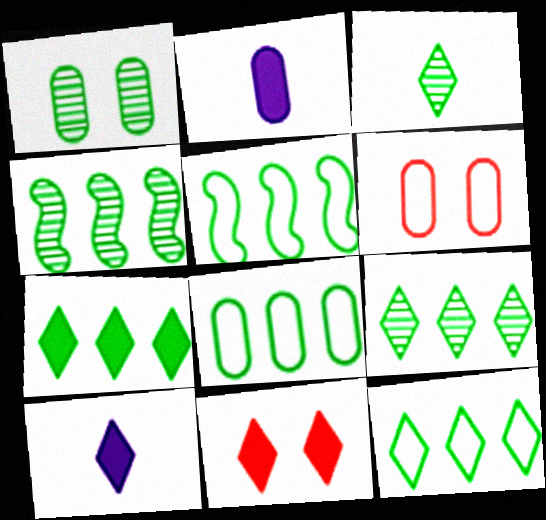[[1, 3, 4], 
[4, 6, 10], 
[4, 7, 8], 
[5, 8, 12], 
[7, 9, 12], 
[7, 10, 11]]